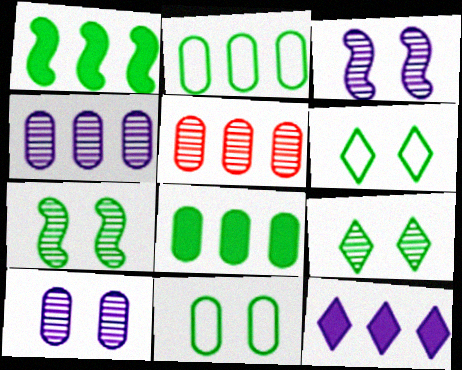[]